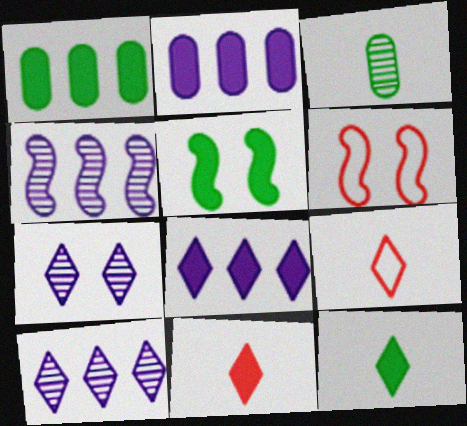[[1, 5, 12], 
[2, 5, 11], 
[3, 6, 8]]